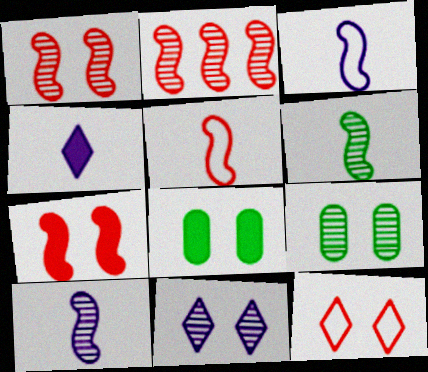[[1, 9, 11], 
[2, 5, 7]]